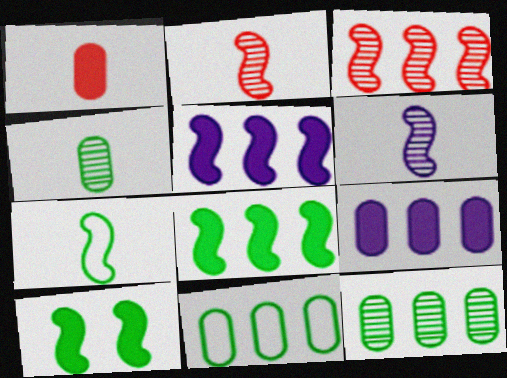[]